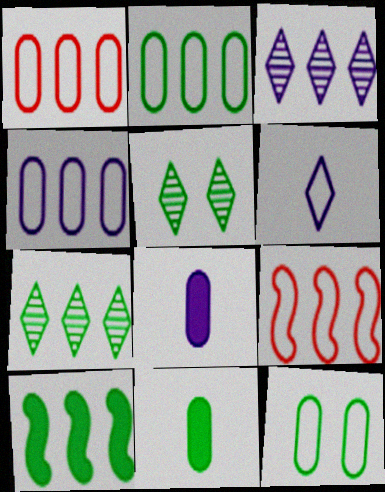[[1, 2, 4], 
[1, 3, 10], 
[2, 7, 10], 
[5, 8, 9], 
[6, 9, 12]]